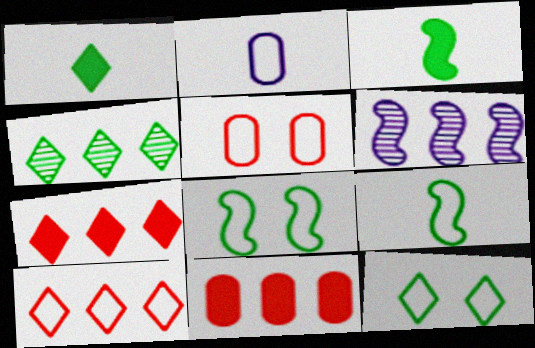[[1, 4, 12], 
[1, 5, 6], 
[2, 8, 10]]